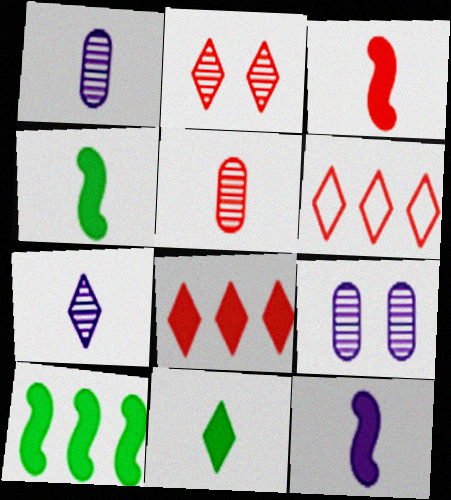[[3, 4, 12], 
[4, 6, 9]]